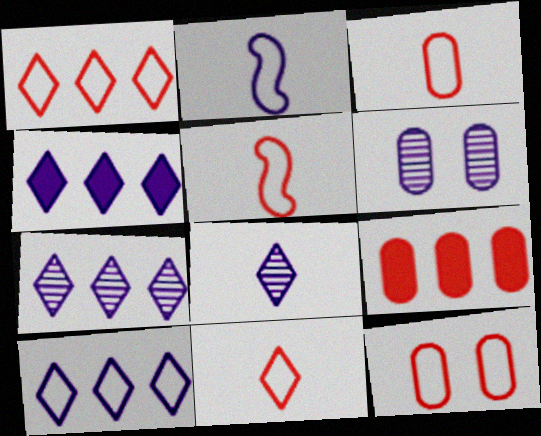[[1, 5, 12], 
[2, 4, 6], 
[3, 5, 11], 
[4, 7, 10]]